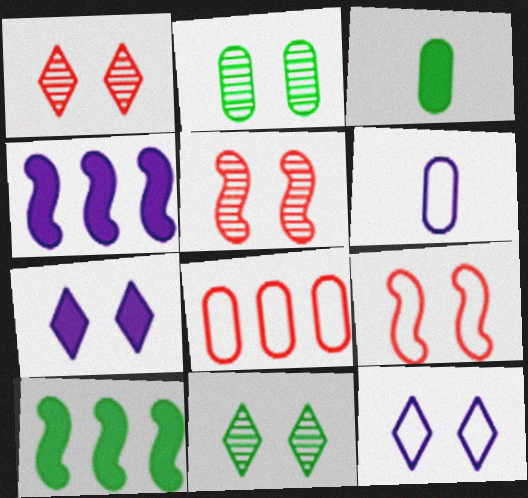[[1, 6, 10], 
[2, 7, 9]]